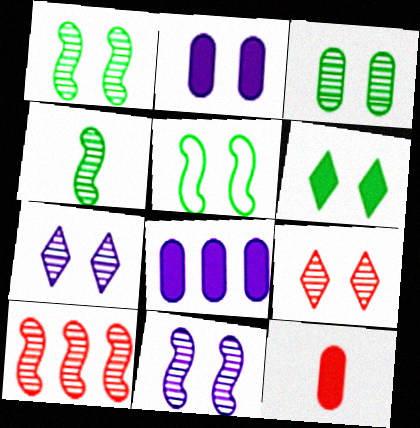[[2, 5, 9], 
[3, 5, 6], 
[3, 9, 11], 
[4, 10, 11]]